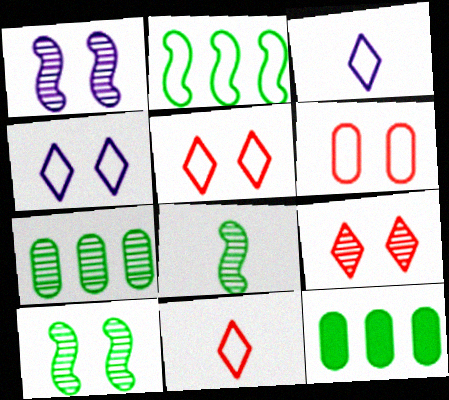[[1, 11, 12], 
[2, 3, 6]]